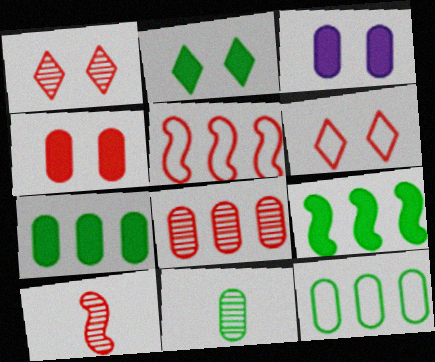[[1, 8, 10]]